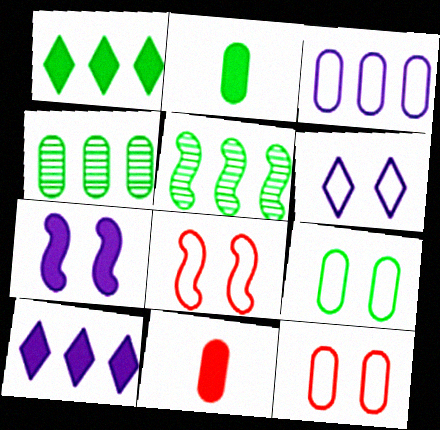[[1, 7, 11], 
[2, 4, 9], 
[5, 6, 11], 
[6, 8, 9]]